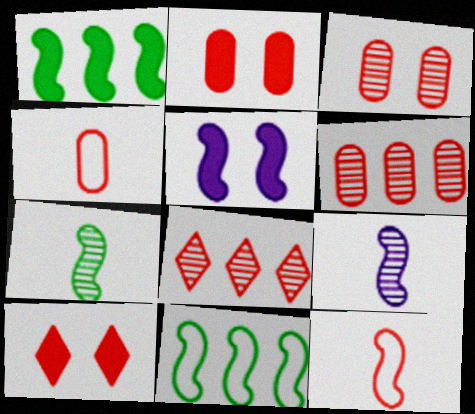[[2, 4, 6], 
[2, 8, 12], 
[6, 10, 12]]